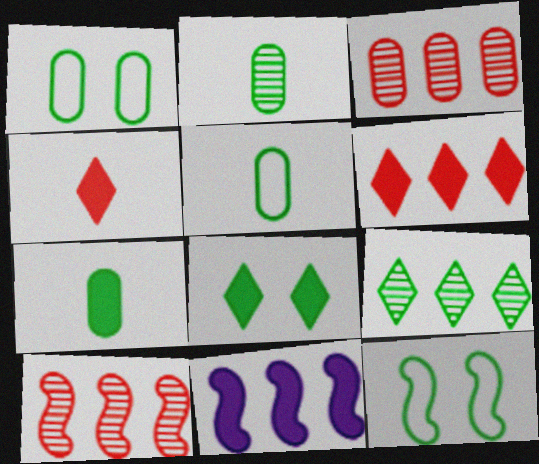[[2, 5, 7], 
[7, 9, 12]]